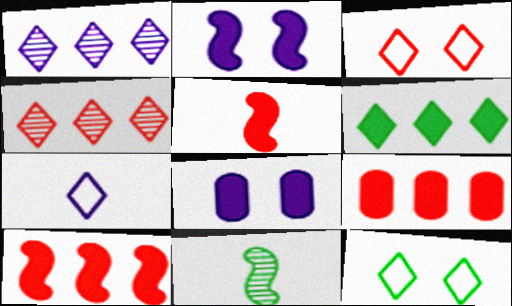[[5, 6, 8]]